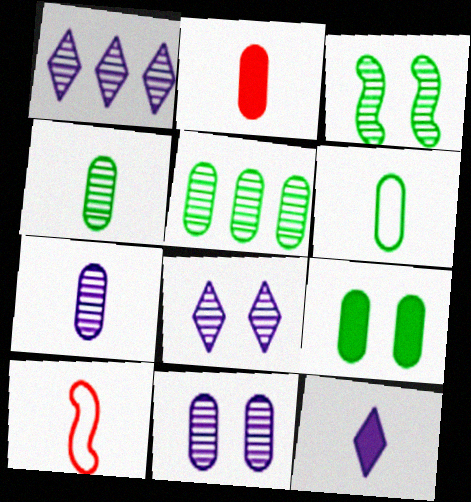[[1, 9, 10], 
[2, 6, 7], 
[4, 10, 12], 
[5, 6, 9]]